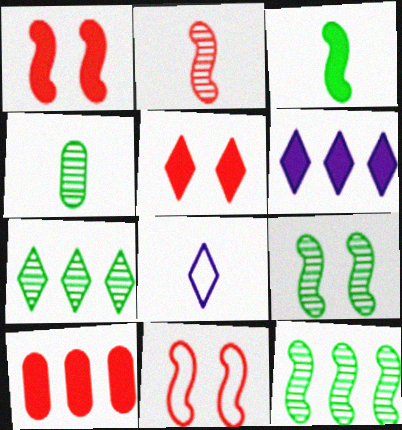[[4, 6, 11], 
[4, 7, 9], 
[5, 7, 8], 
[8, 9, 10]]